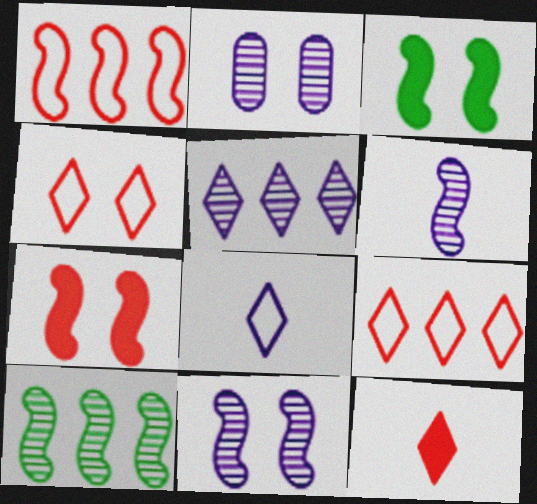[[1, 3, 6], 
[2, 3, 4], 
[2, 5, 6]]